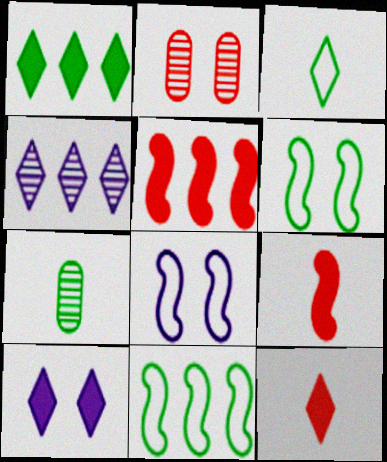[[1, 6, 7], 
[1, 10, 12], 
[2, 6, 10]]